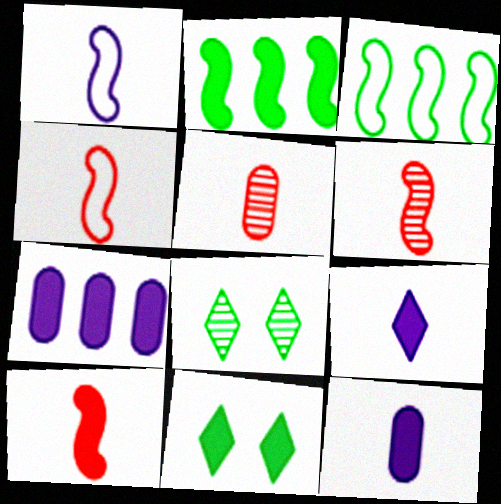[[4, 6, 10], 
[4, 7, 8], 
[7, 10, 11]]